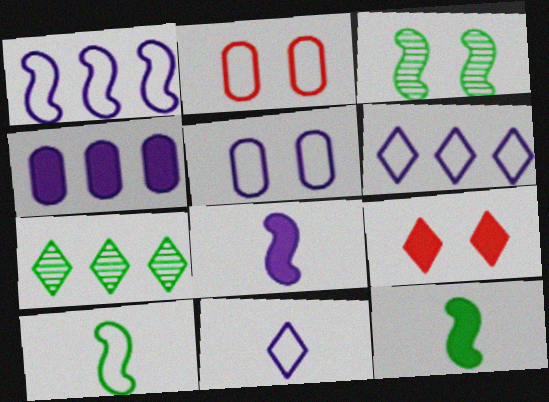[[1, 5, 11], 
[2, 6, 10], 
[2, 7, 8], 
[3, 5, 9], 
[4, 9, 12], 
[7, 9, 11]]